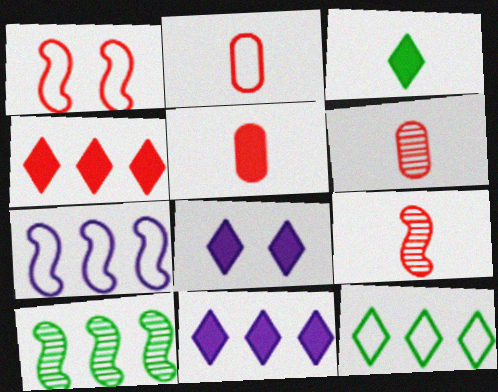[[1, 4, 6], 
[2, 5, 6], 
[2, 8, 10], 
[3, 4, 8]]